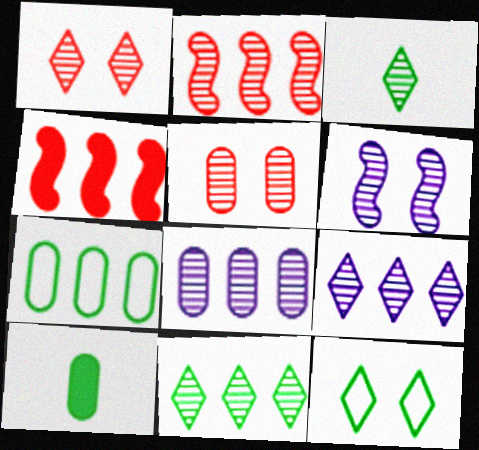[[1, 3, 9], 
[2, 8, 11], 
[4, 7, 9]]